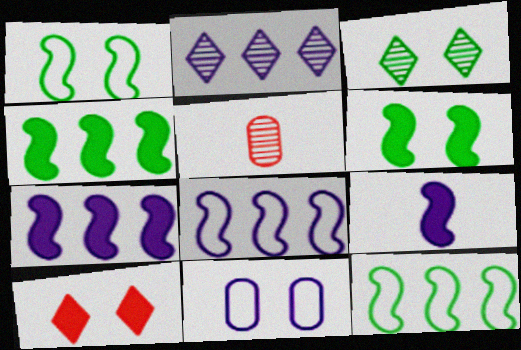[[2, 9, 11]]